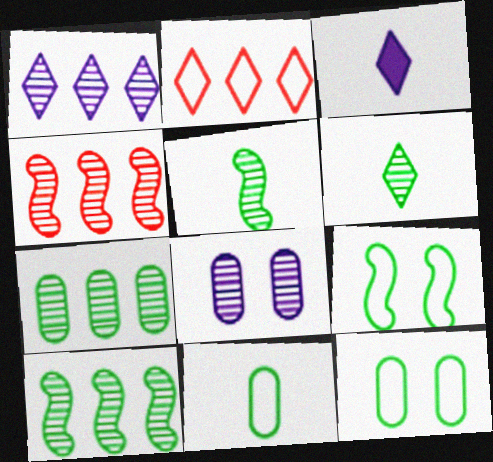[[1, 4, 7], 
[3, 4, 12], 
[4, 6, 8]]